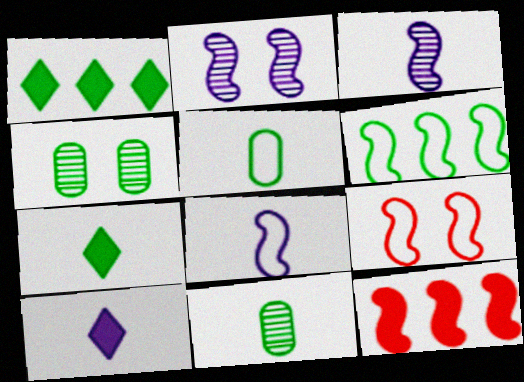[[4, 6, 7], 
[6, 8, 9]]